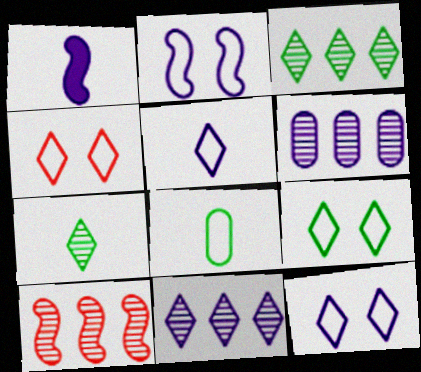[[1, 6, 12], 
[3, 6, 10], 
[4, 9, 12]]